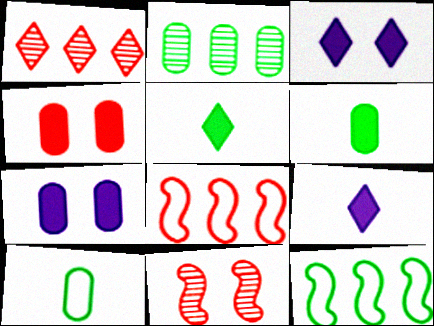[]